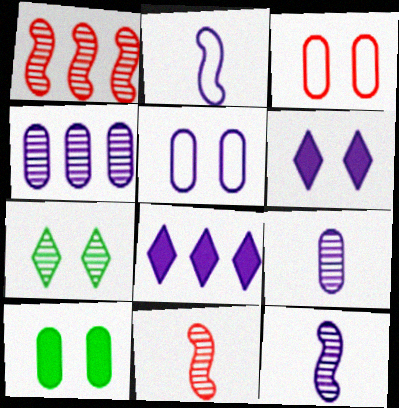[[1, 7, 9], 
[2, 4, 6], 
[4, 7, 11], 
[5, 8, 12]]